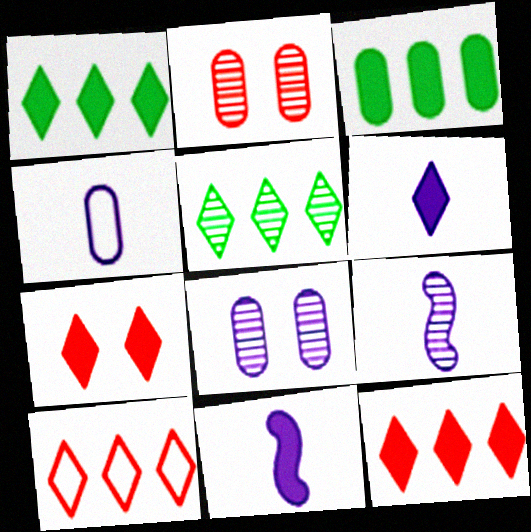[[1, 6, 7], 
[2, 3, 4], 
[2, 5, 9], 
[3, 7, 11], 
[4, 6, 9]]